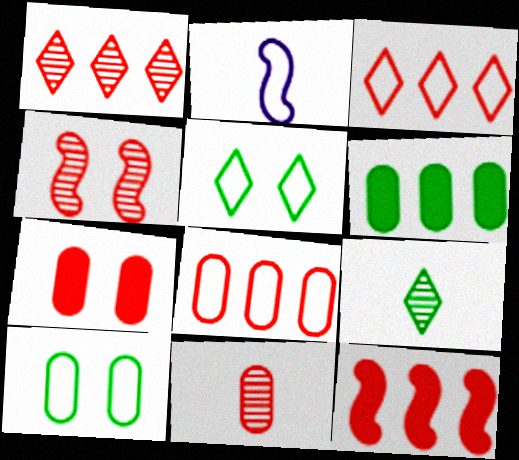[[1, 4, 11], 
[1, 8, 12], 
[2, 3, 10], 
[2, 5, 8], 
[7, 8, 11]]